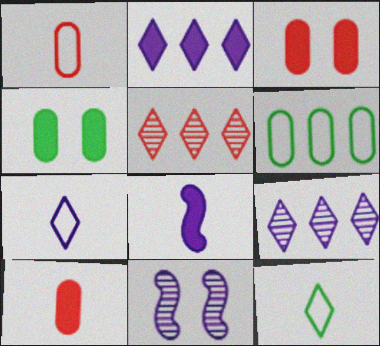[]